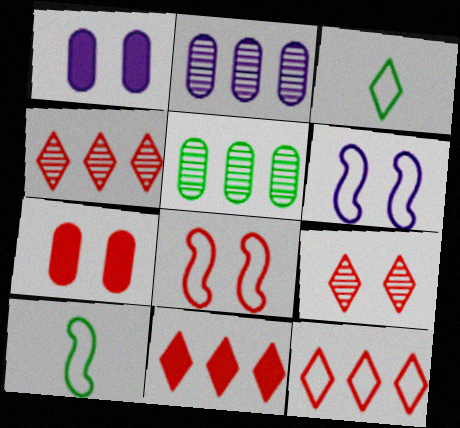[[1, 4, 10], 
[4, 11, 12], 
[7, 8, 9]]